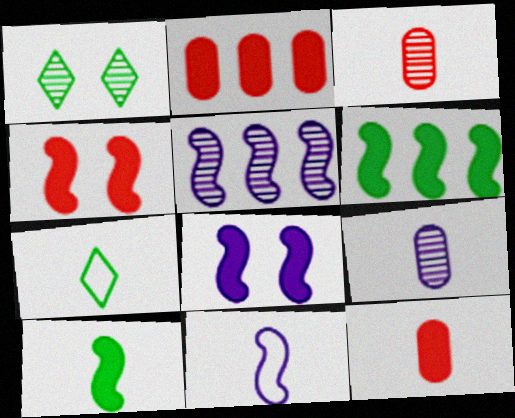[[1, 2, 11], 
[1, 3, 5], 
[5, 8, 11]]